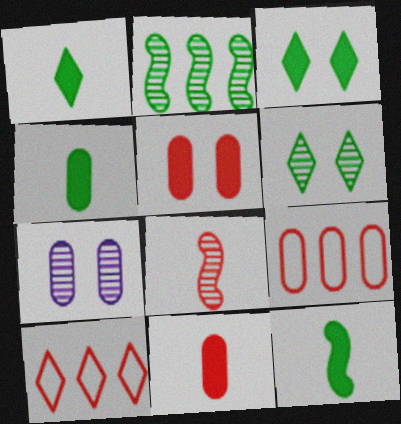[[1, 4, 12], 
[4, 7, 9], 
[5, 8, 10], 
[7, 10, 12]]